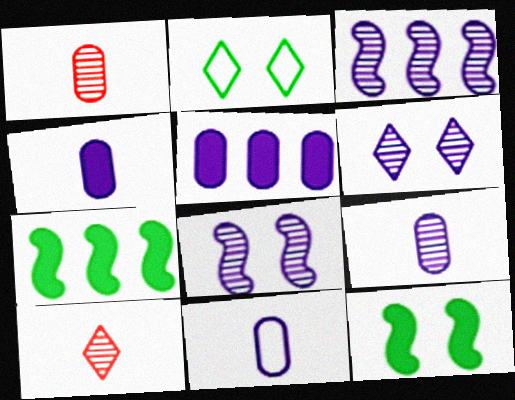[[3, 6, 9], 
[4, 9, 11]]